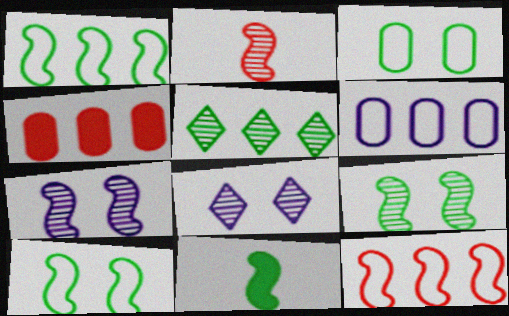[[1, 9, 11], 
[3, 5, 11], 
[7, 11, 12]]